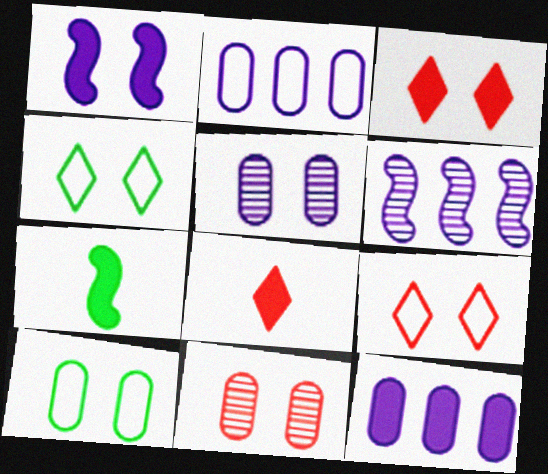[[1, 4, 11], 
[3, 7, 12], 
[6, 8, 10]]